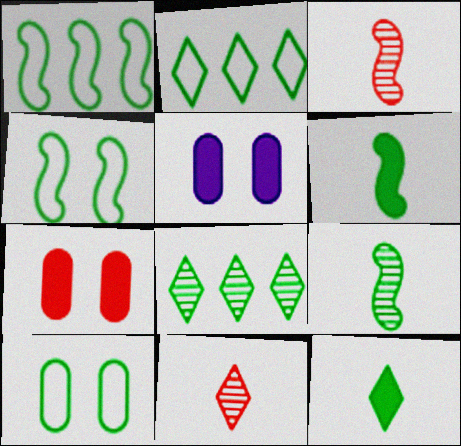[[1, 5, 11], 
[2, 3, 5], 
[6, 8, 10]]